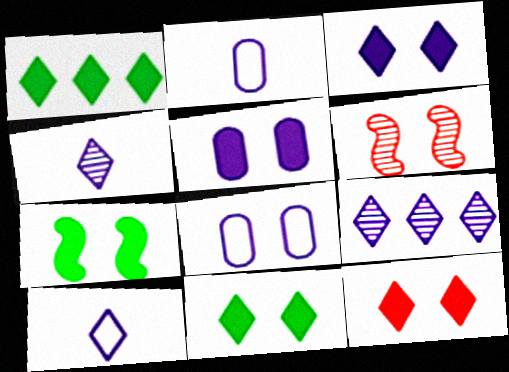[[1, 2, 6], 
[3, 9, 10], 
[3, 11, 12], 
[5, 7, 12], 
[6, 8, 11]]